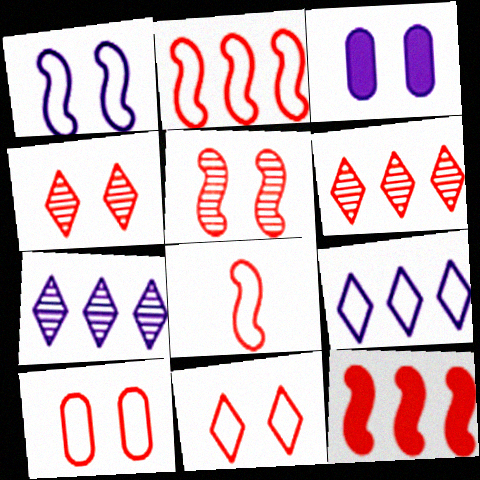[[5, 8, 12]]